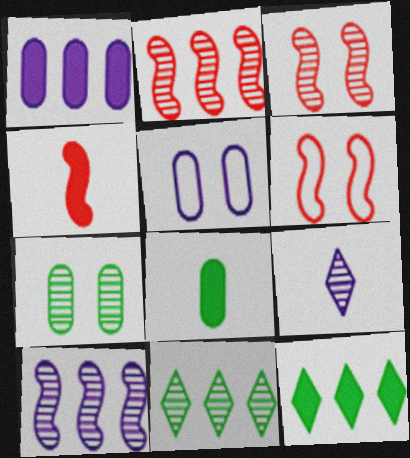[[2, 4, 6], 
[2, 7, 9], 
[4, 5, 11]]